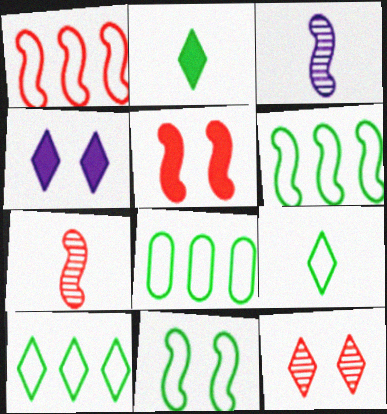[[1, 5, 7], 
[3, 5, 6], 
[4, 7, 8], 
[6, 8, 10], 
[8, 9, 11]]